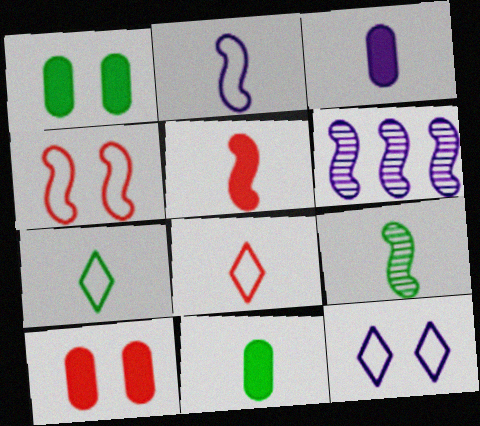[[1, 6, 8], 
[2, 5, 9], 
[3, 6, 12], 
[3, 8, 9], 
[6, 7, 10], 
[7, 9, 11]]